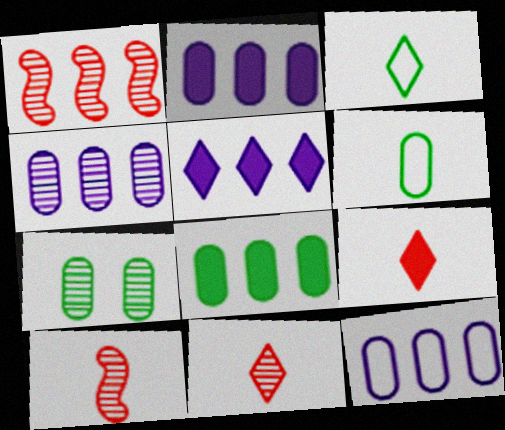[[2, 4, 12], 
[6, 7, 8]]